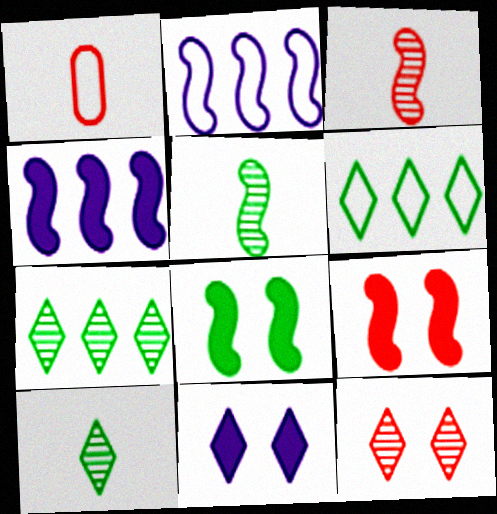[[2, 3, 8], 
[2, 5, 9]]